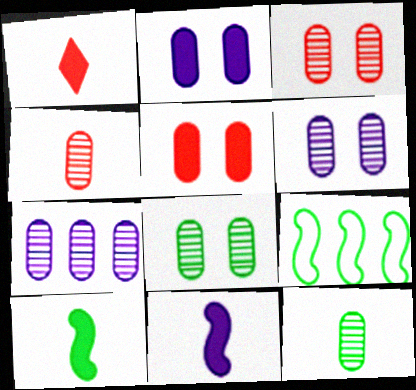[[1, 6, 9], 
[3, 6, 8], 
[3, 7, 12], 
[4, 7, 8]]